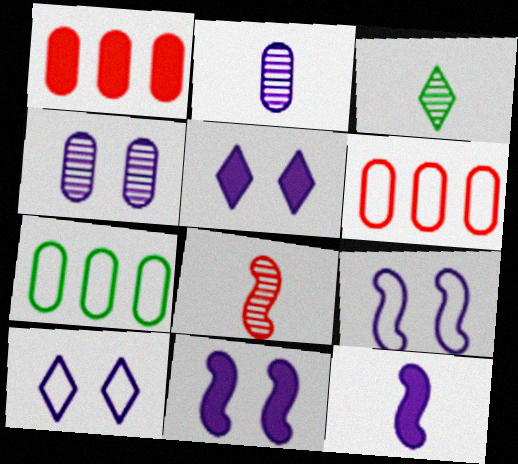[[1, 3, 9], 
[2, 3, 8], 
[3, 6, 11], 
[4, 5, 9], 
[4, 10, 11], 
[5, 7, 8]]